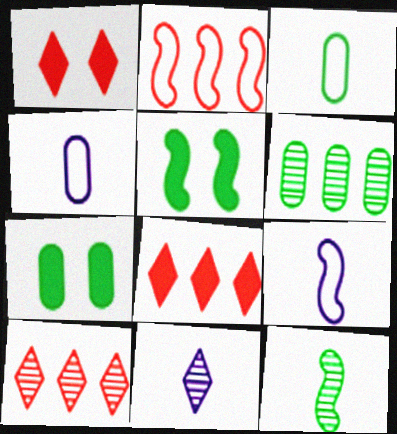[[1, 6, 9], 
[2, 7, 11], 
[3, 6, 7], 
[4, 5, 10], 
[7, 9, 10]]